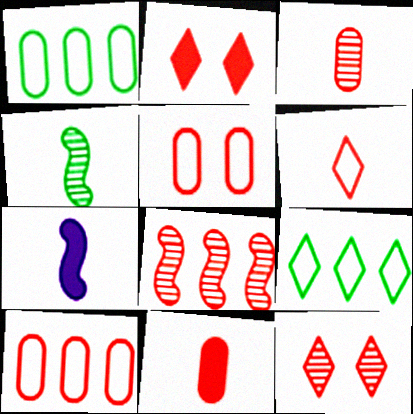[[1, 7, 12], 
[3, 8, 12]]